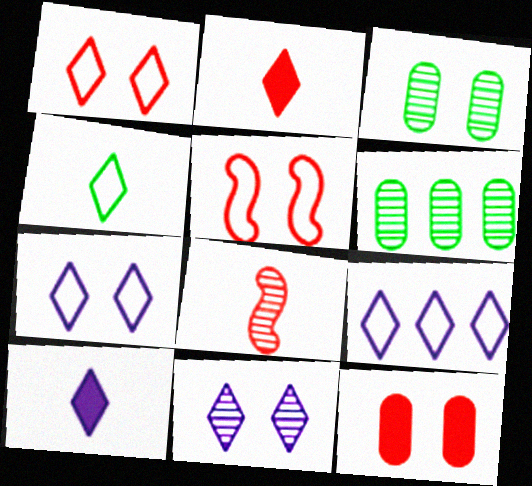[[1, 4, 9], 
[5, 6, 10], 
[6, 8, 11], 
[9, 10, 11]]